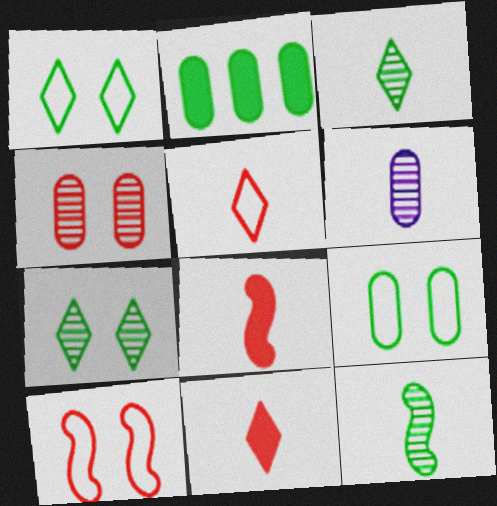[[1, 2, 12]]